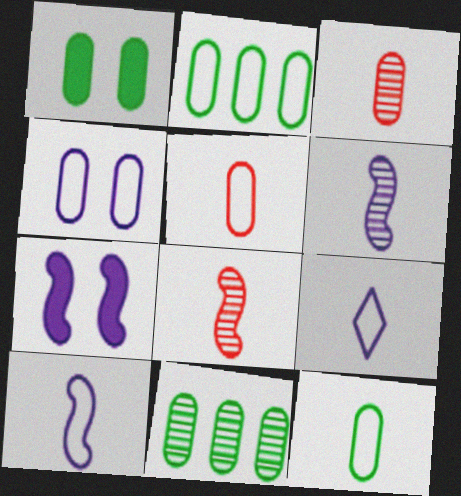[[1, 11, 12], 
[2, 4, 5]]